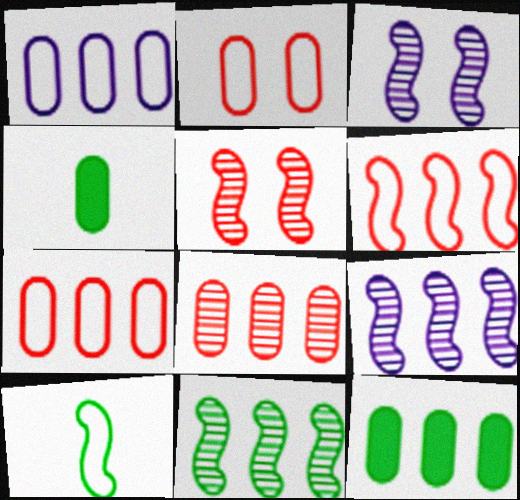[[1, 8, 12]]